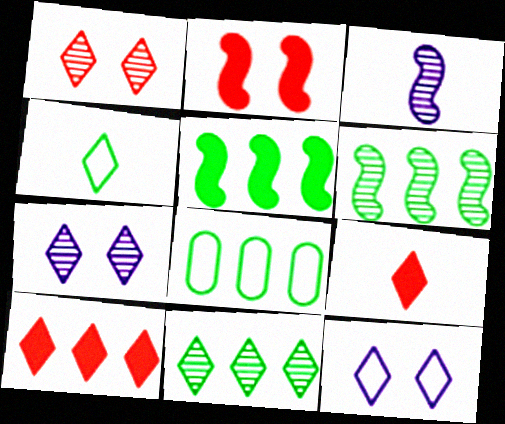[[4, 7, 10], 
[5, 8, 11], 
[9, 11, 12]]